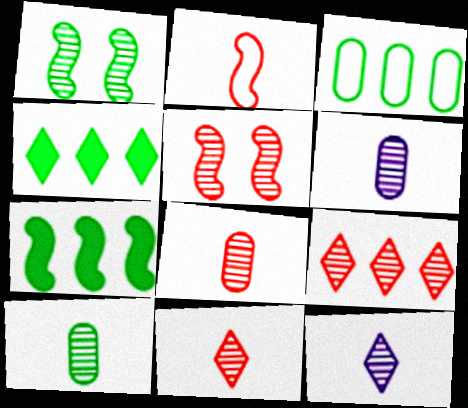[[1, 6, 9], 
[5, 8, 9], 
[6, 8, 10]]